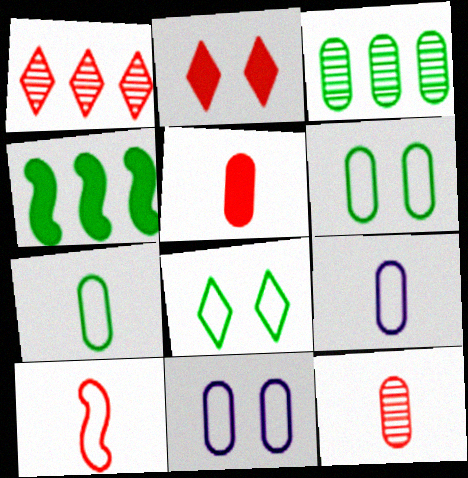[[3, 5, 11]]